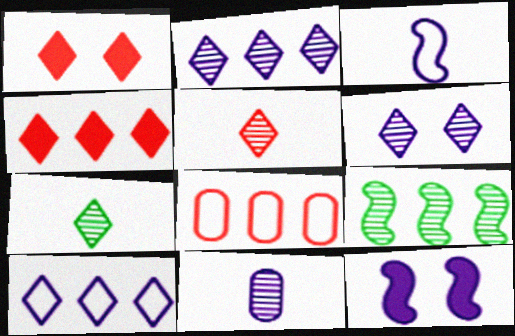[[1, 7, 10], 
[7, 8, 12], 
[10, 11, 12]]